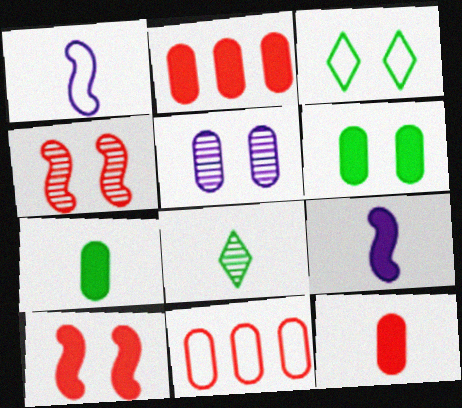[[1, 3, 11], 
[1, 8, 12], 
[3, 5, 10], 
[5, 7, 11]]